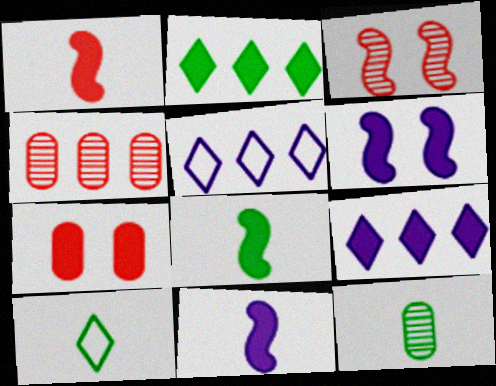[[1, 8, 11], 
[2, 7, 11], 
[4, 6, 10], 
[7, 8, 9], 
[8, 10, 12]]